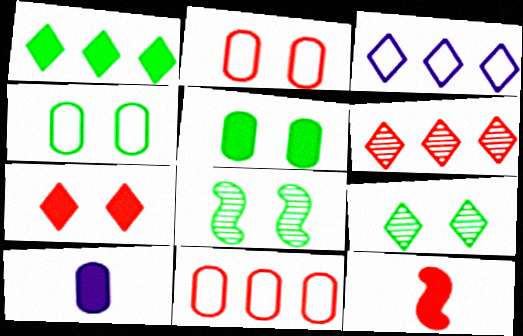[[1, 3, 6], 
[2, 6, 12]]